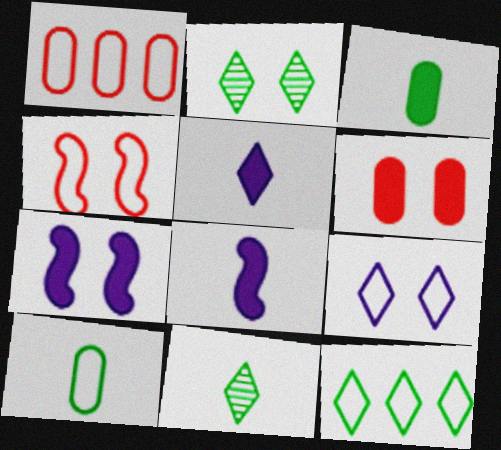[[1, 2, 8], 
[1, 7, 11]]